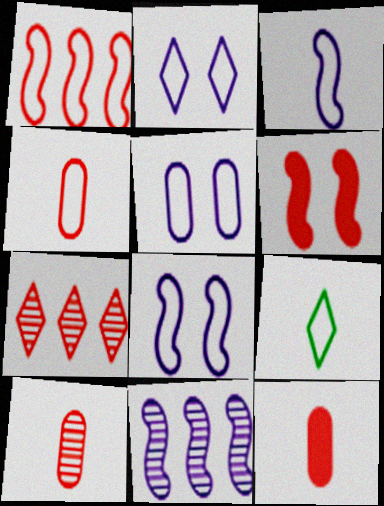[[1, 5, 9], 
[2, 5, 8], 
[3, 4, 9], 
[4, 6, 7], 
[4, 10, 12]]